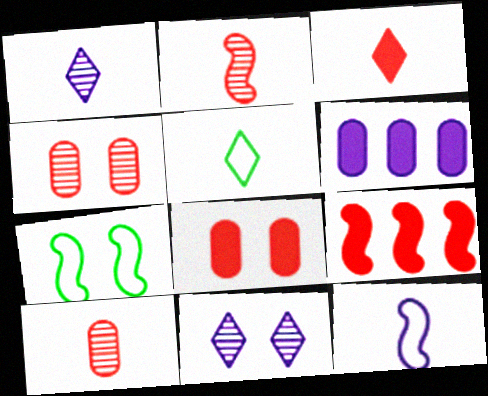[[1, 3, 5], 
[3, 8, 9], 
[6, 11, 12], 
[7, 8, 11]]